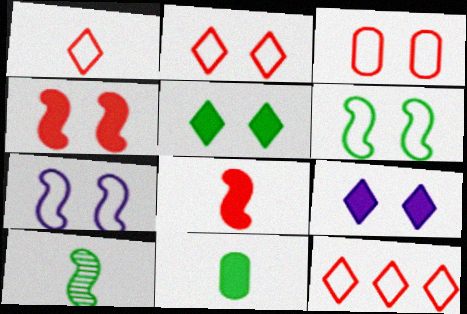[[1, 2, 12]]